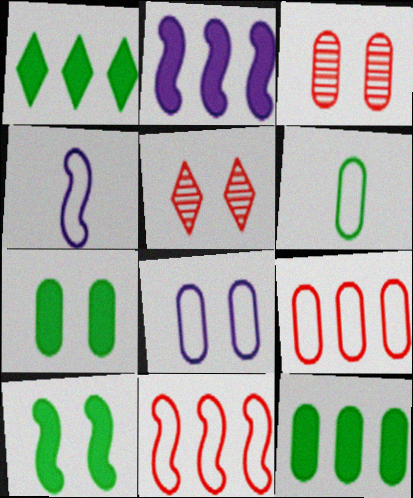[[1, 3, 4], 
[2, 5, 6], 
[3, 7, 8], 
[4, 5, 12], 
[5, 8, 10], 
[6, 8, 9]]